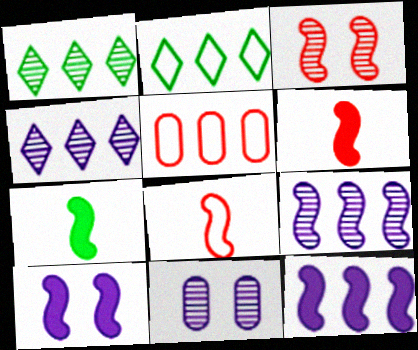[[1, 5, 12], 
[2, 6, 11]]